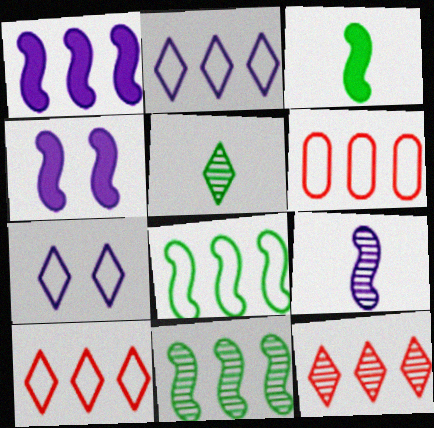[[2, 6, 8], 
[4, 5, 6]]